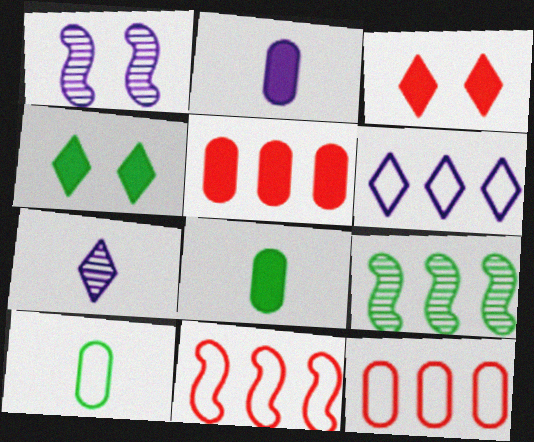[[1, 2, 6], 
[4, 9, 10], 
[5, 6, 9]]